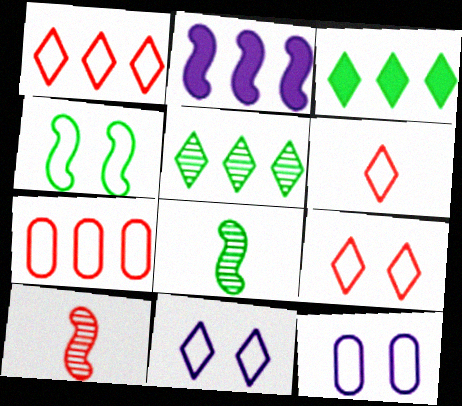[[1, 6, 9], 
[2, 4, 10], 
[2, 5, 7], 
[3, 10, 12], 
[4, 9, 12]]